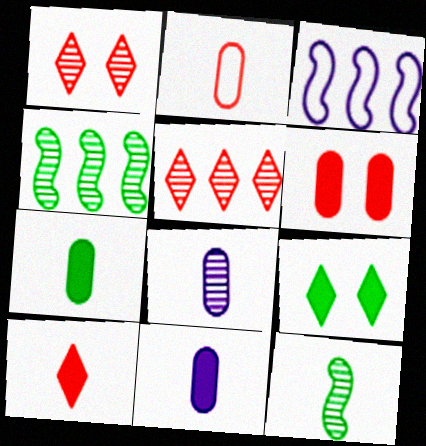[[1, 3, 7], 
[1, 4, 8], 
[2, 7, 8]]